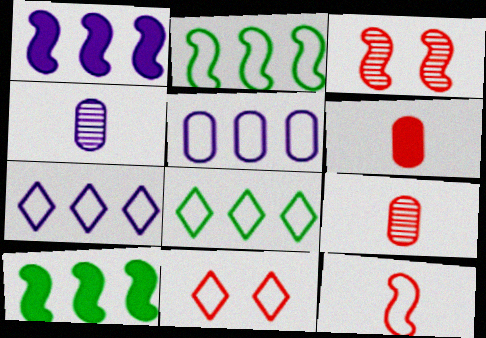[[4, 10, 11]]